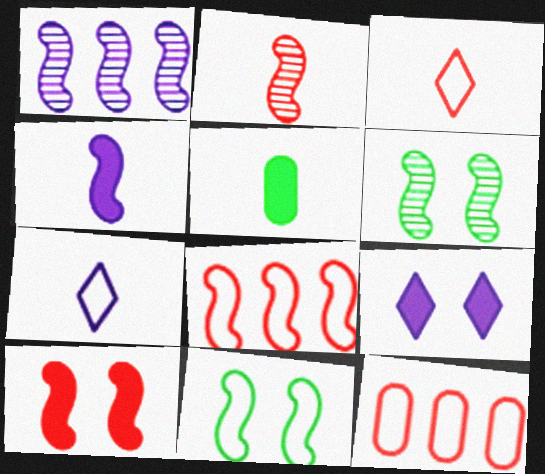[[1, 2, 6], 
[2, 5, 7], 
[2, 8, 10], 
[4, 6, 8], 
[7, 11, 12]]